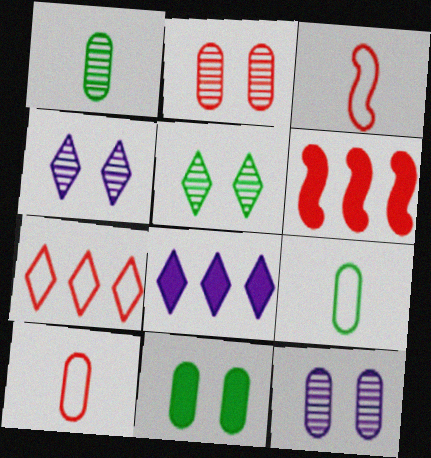[[4, 6, 9]]